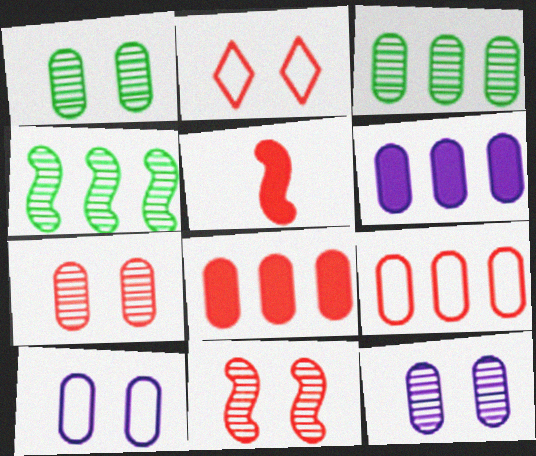[[1, 7, 12], 
[3, 6, 9]]